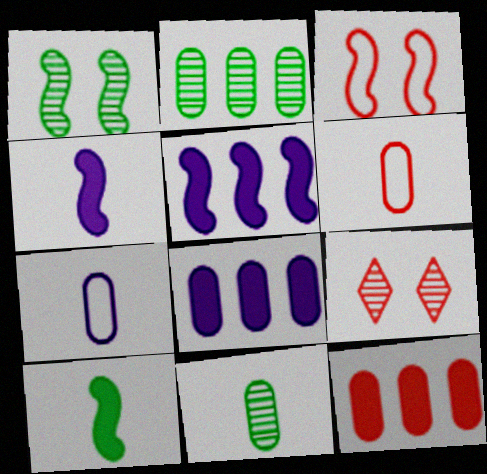[]